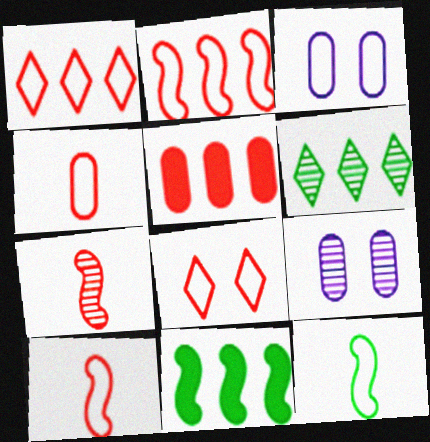[[1, 3, 12], 
[2, 4, 8], 
[5, 7, 8], 
[6, 7, 9]]